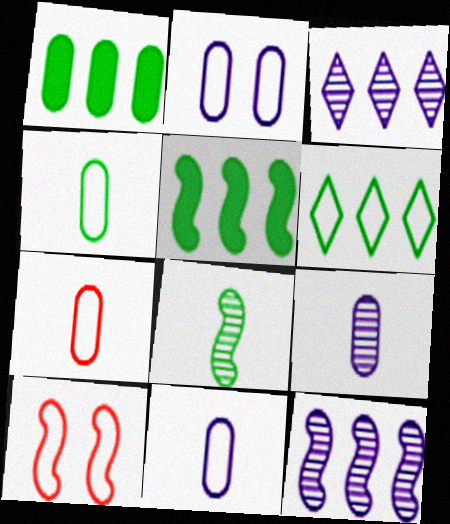[[4, 7, 11], 
[6, 10, 11]]